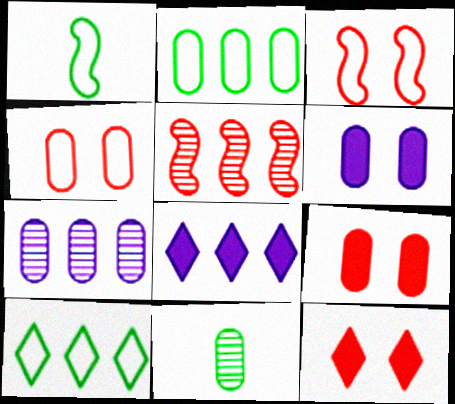[[1, 7, 12], 
[2, 5, 8], 
[3, 8, 11]]